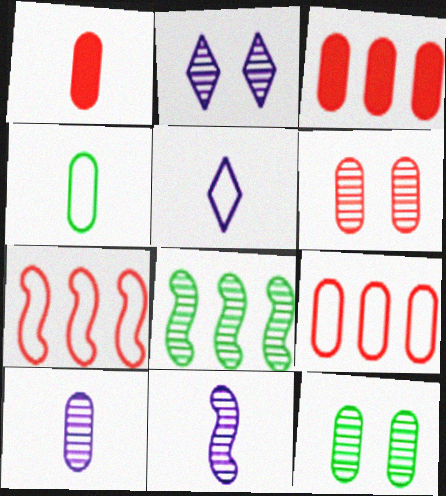[[1, 4, 10], 
[1, 6, 9]]